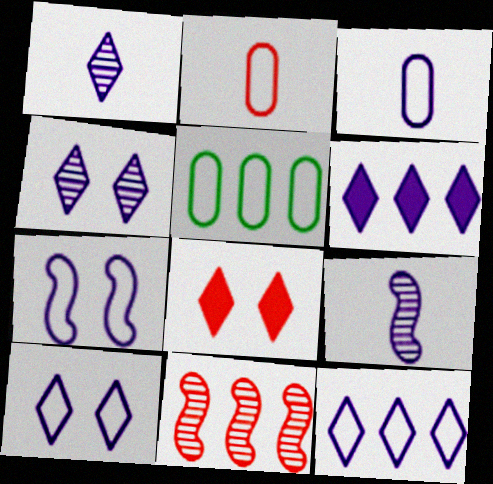[[1, 6, 10], 
[2, 8, 11], 
[3, 7, 12], 
[5, 6, 11], 
[5, 8, 9]]